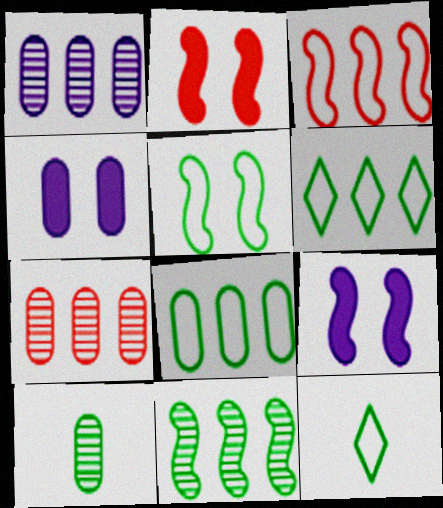[[1, 2, 12], 
[5, 8, 12], 
[7, 9, 12]]